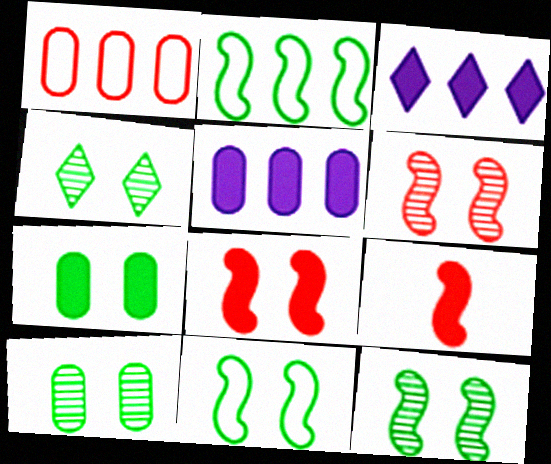[[3, 7, 9], 
[4, 7, 11], 
[4, 10, 12]]